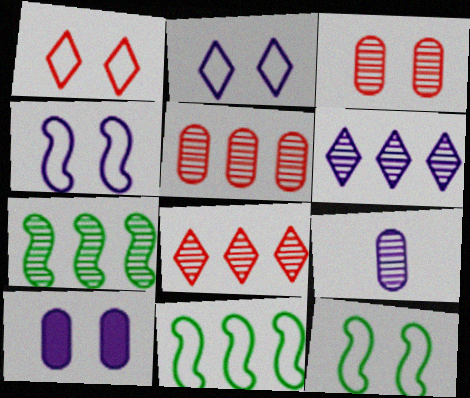[[5, 6, 7]]